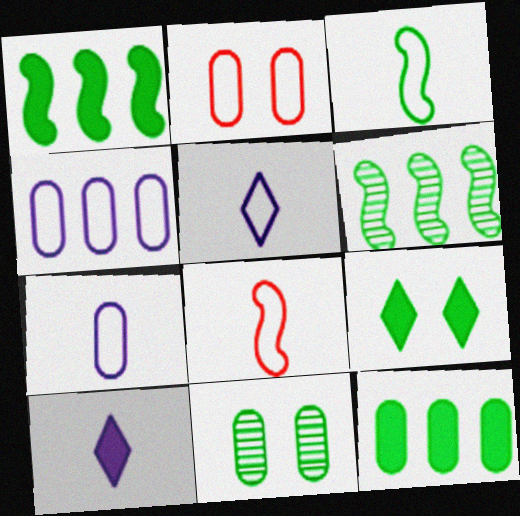[[2, 6, 10]]